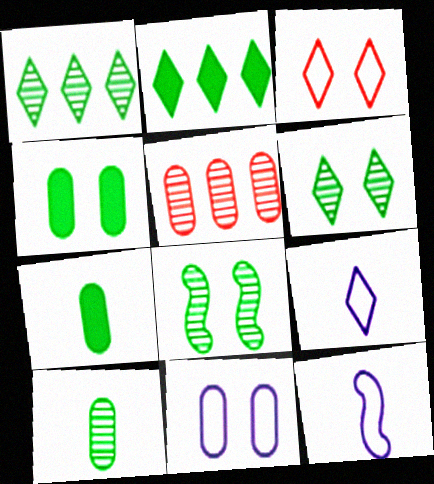[[1, 8, 10], 
[5, 7, 11]]